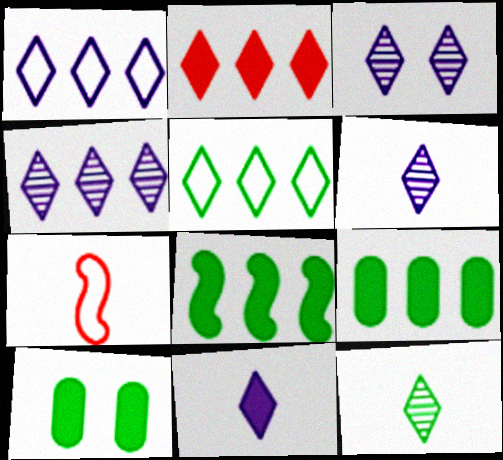[[1, 3, 11], 
[2, 4, 5], 
[3, 4, 6], 
[3, 7, 9], 
[4, 7, 10]]